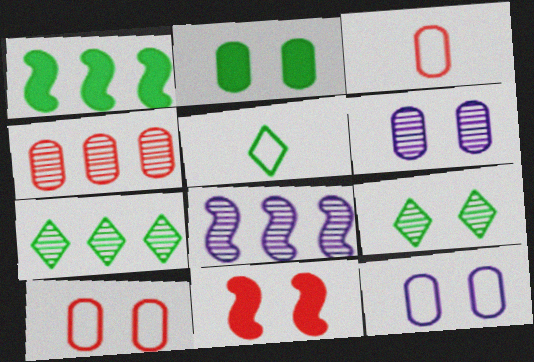[[2, 6, 10], 
[4, 7, 8], 
[9, 11, 12]]